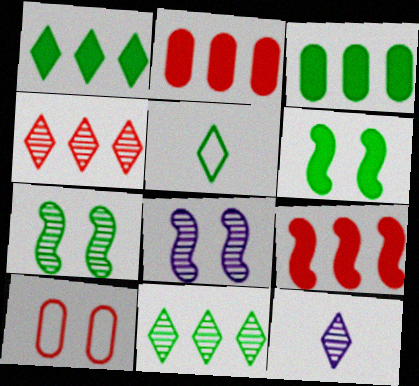[[2, 5, 8], 
[3, 5, 7]]